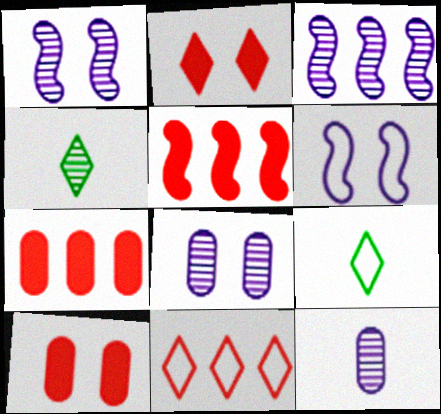[[1, 7, 9], 
[3, 9, 10], 
[4, 6, 7], 
[5, 8, 9]]